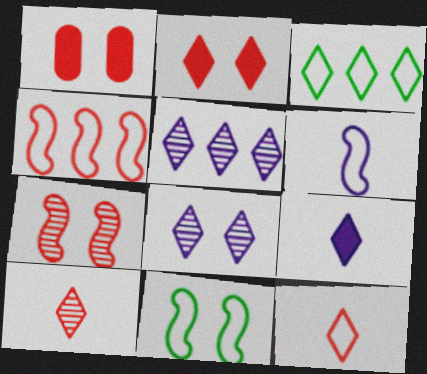[[1, 4, 10], 
[1, 8, 11], 
[4, 6, 11]]